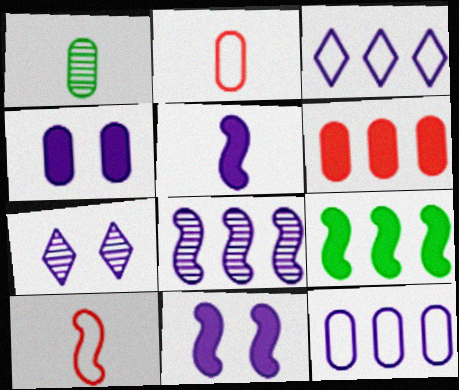[[2, 7, 9], 
[5, 7, 12]]